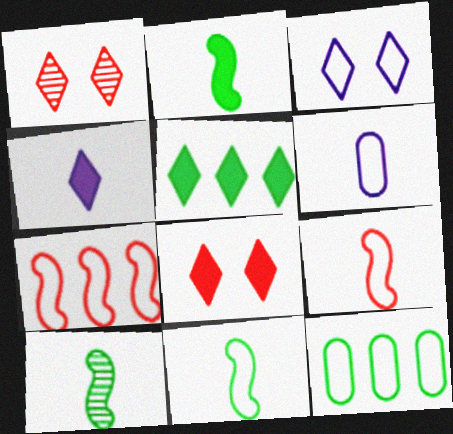[[2, 10, 11], 
[3, 9, 12], 
[4, 5, 8]]